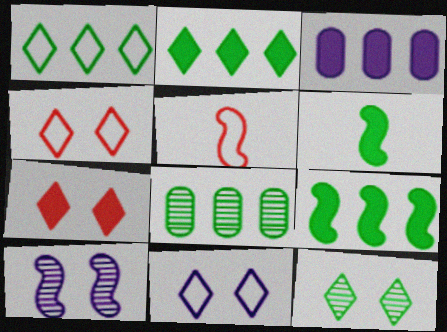[[1, 8, 9], 
[3, 5, 12], 
[3, 6, 7], 
[5, 9, 10], 
[7, 11, 12]]